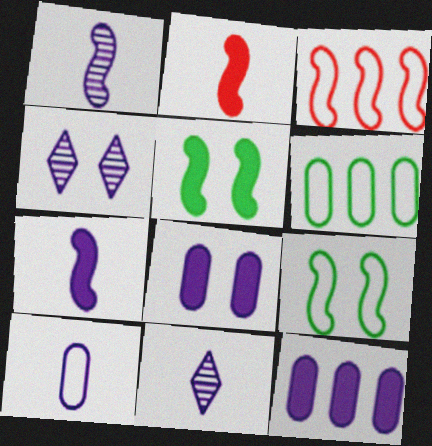[[1, 3, 5], 
[2, 4, 6], 
[7, 10, 11]]